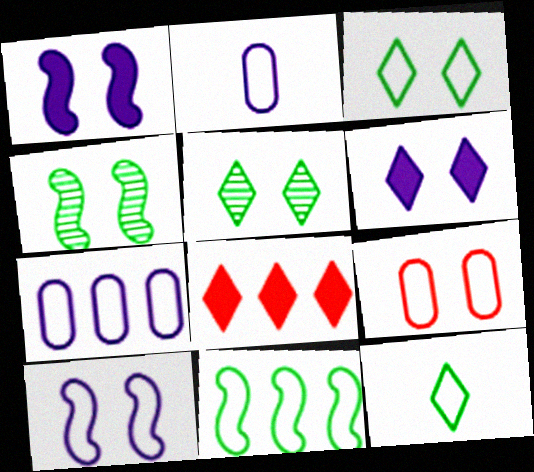[[1, 5, 9], 
[2, 4, 8], 
[3, 9, 10], 
[4, 6, 9]]